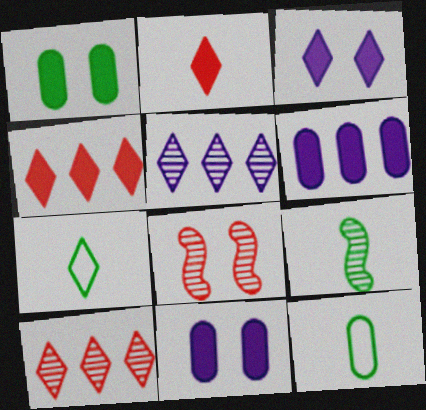[[3, 7, 10], 
[6, 7, 8]]